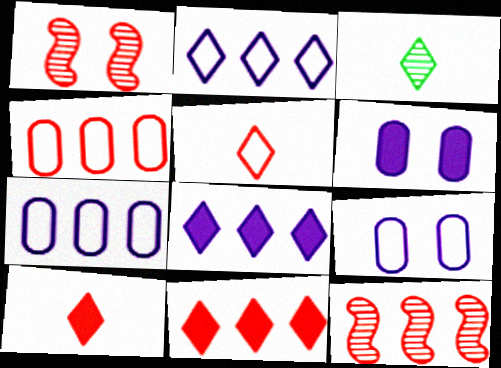[[1, 4, 10], 
[4, 11, 12]]